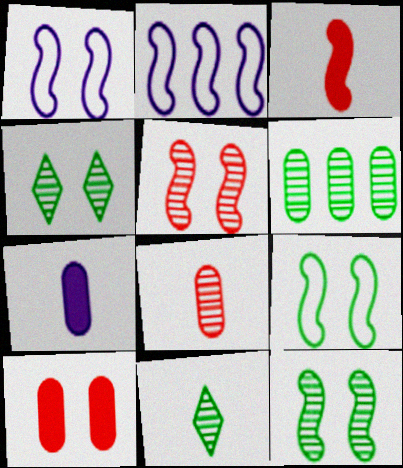[[1, 4, 10], 
[2, 3, 12], 
[2, 10, 11], 
[6, 11, 12]]